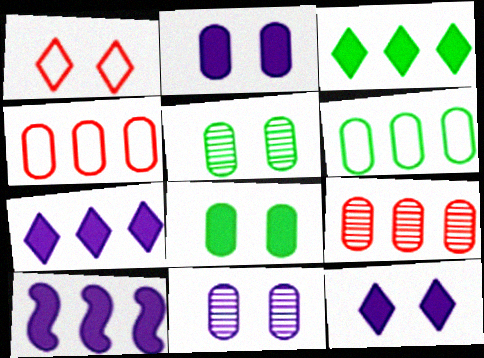[]